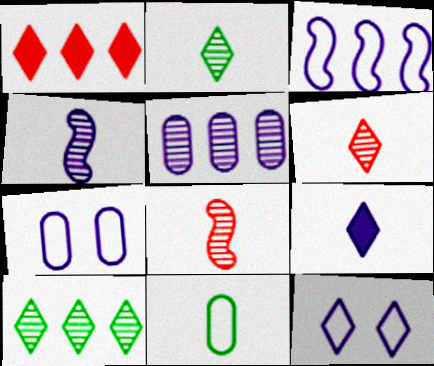[[1, 2, 12], 
[8, 9, 11]]